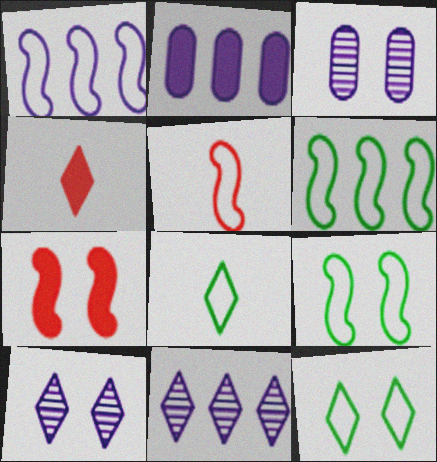[[1, 2, 11], 
[1, 5, 9], 
[3, 4, 6], 
[3, 7, 12], 
[4, 11, 12]]